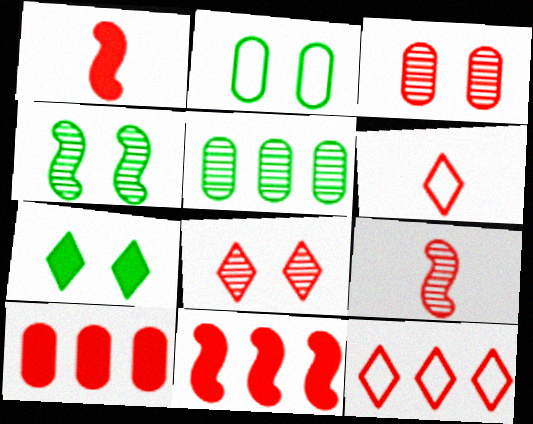[[1, 3, 12], 
[2, 4, 7], 
[3, 6, 11]]